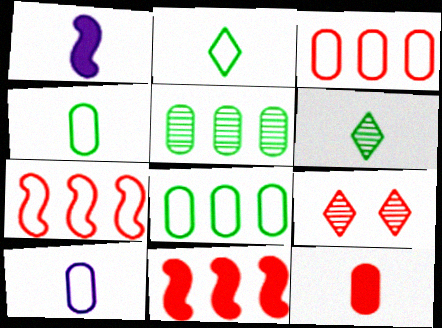[[1, 8, 9], 
[7, 9, 12]]